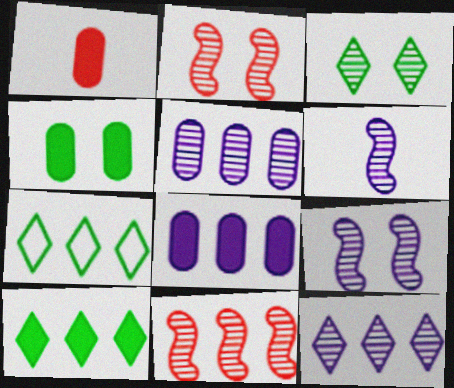[[1, 4, 8], 
[1, 7, 9], 
[7, 8, 11]]